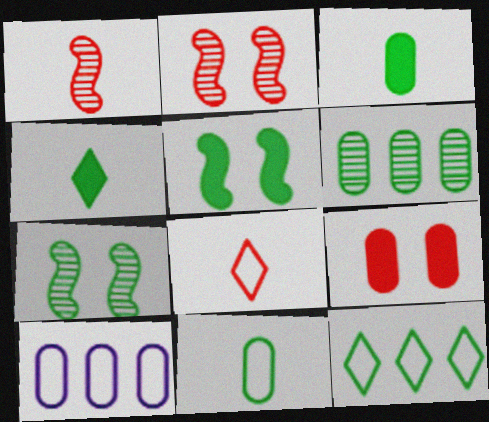[[2, 4, 10], 
[3, 7, 12]]